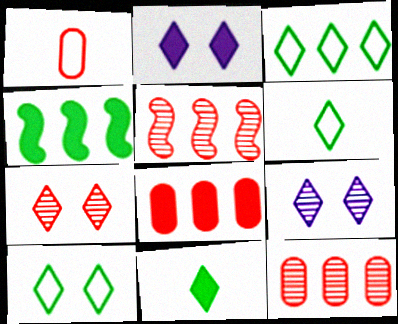[[1, 4, 9], 
[2, 7, 10], 
[3, 6, 10]]